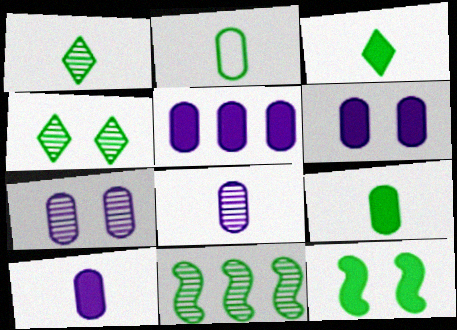[[5, 6, 10]]